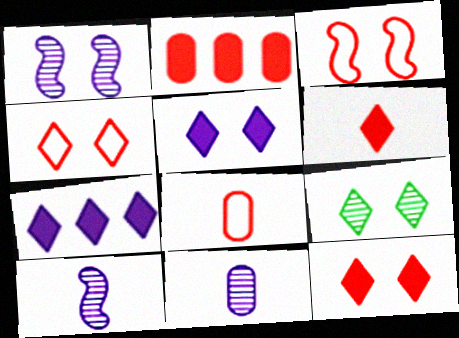[[4, 5, 9]]